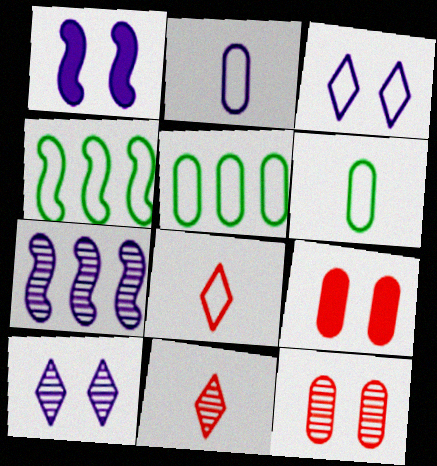[[1, 5, 11]]